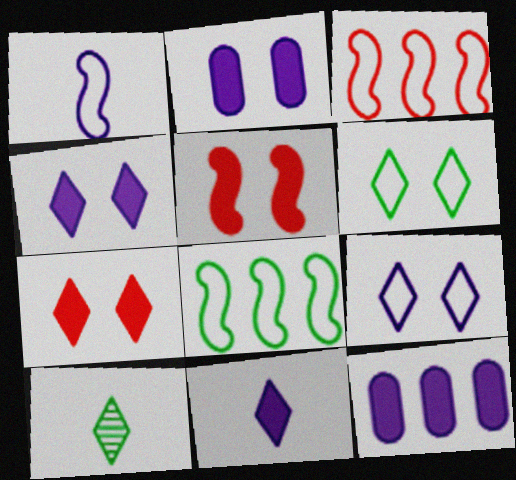[[2, 3, 10]]